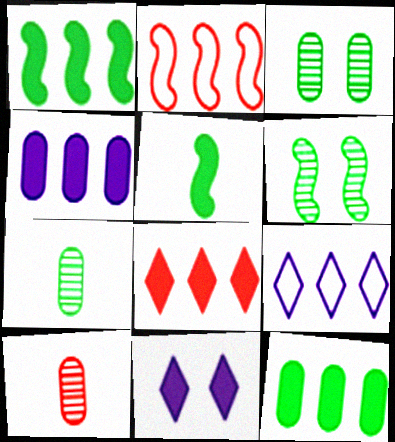[[1, 4, 8], 
[2, 7, 11]]